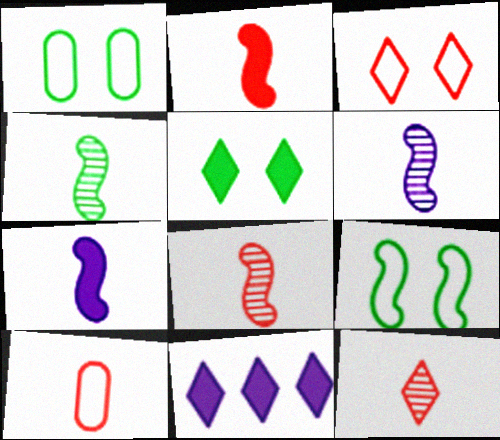[[1, 8, 11], 
[2, 10, 12], 
[4, 6, 8]]